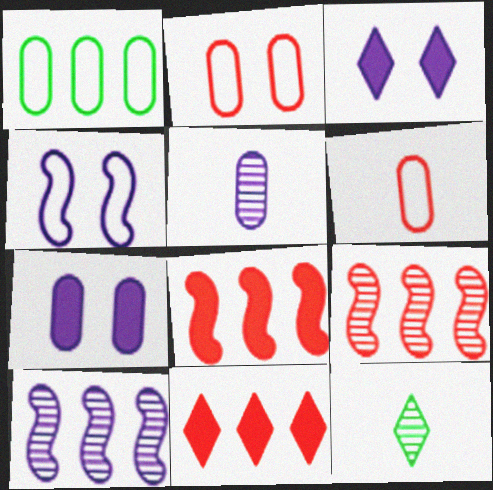[[1, 10, 11]]